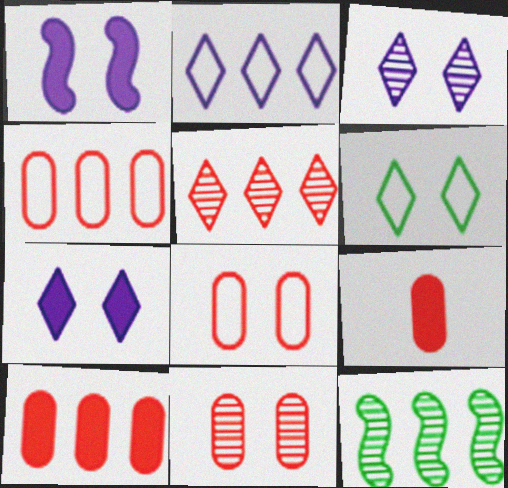[[1, 6, 11], 
[2, 10, 12], 
[4, 9, 11]]